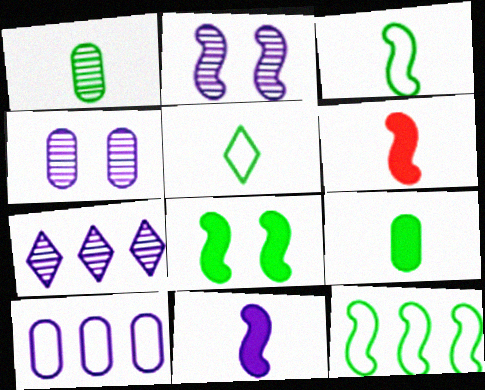[[2, 6, 12]]